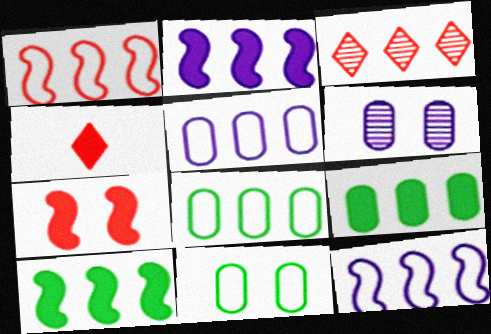[[2, 3, 8], 
[3, 5, 10], 
[3, 9, 12]]